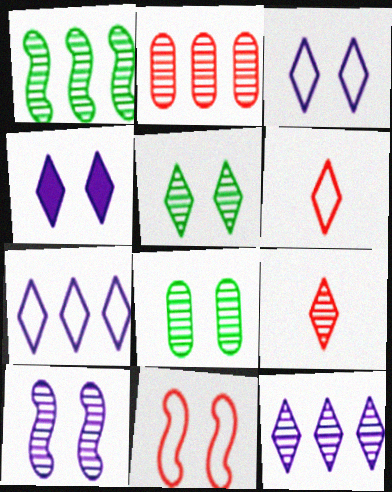[[1, 2, 12], 
[4, 8, 11], 
[5, 9, 12]]